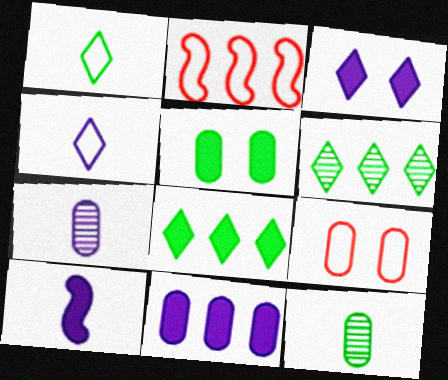[[2, 3, 12], 
[2, 6, 11], 
[3, 10, 11], 
[4, 7, 10], 
[6, 9, 10], 
[9, 11, 12]]